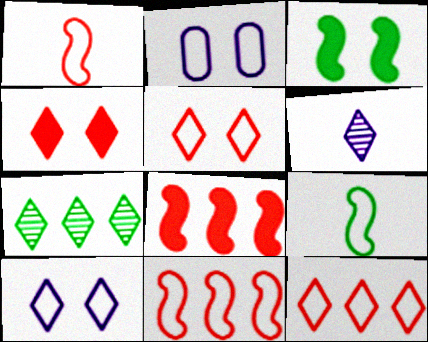[[2, 9, 12]]